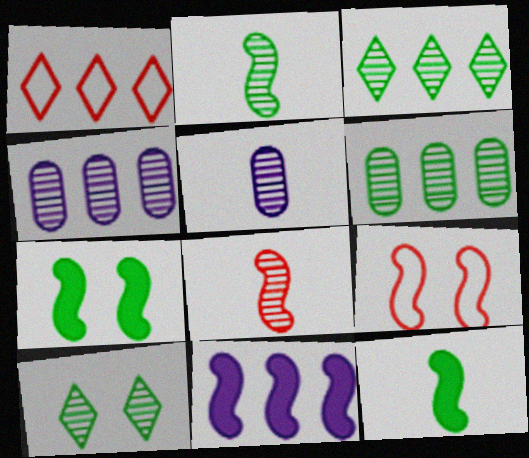[[1, 5, 7], 
[1, 6, 11], 
[2, 6, 10], 
[2, 9, 11], 
[4, 8, 10]]